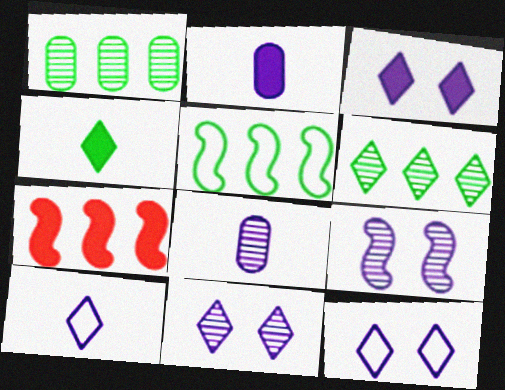[[3, 11, 12]]